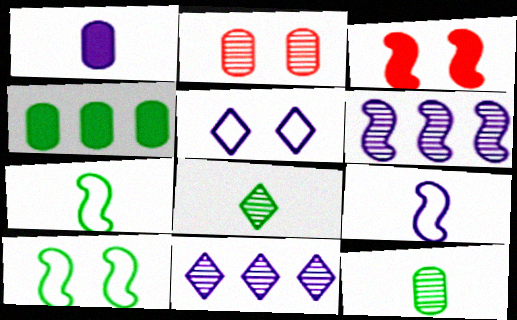[[1, 5, 6], 
[2, 6, 8], 
[3, 6, 7], 
[4, 8, 10]]